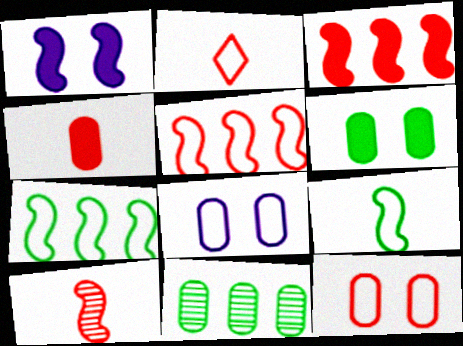[[1, 2, 11], 
[1, 7, 10], 
[2, 4, 10], 
[2, 5, 12], 
[2, 7, 8], 
[4, 8, 11]]